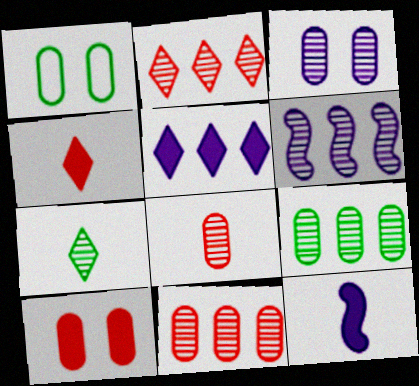[[1, 2, 12], 
[1, 3, 10], 
[1, 4, 6], 
[2, 6, 9], 
[3, 8, 9]]